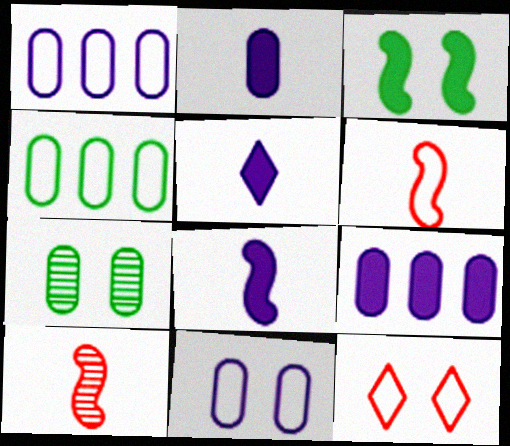[[2, 5, 8]]